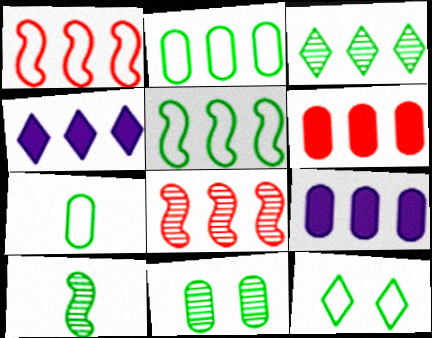[[1, 3, 9], 
[2, 4, 8], 
[3, 10, 11], 
[5, 7, 12]]